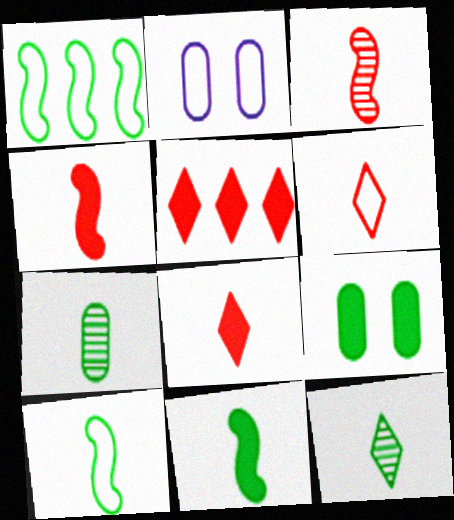[[1, 2, 6], 
[1, 9, 12]]